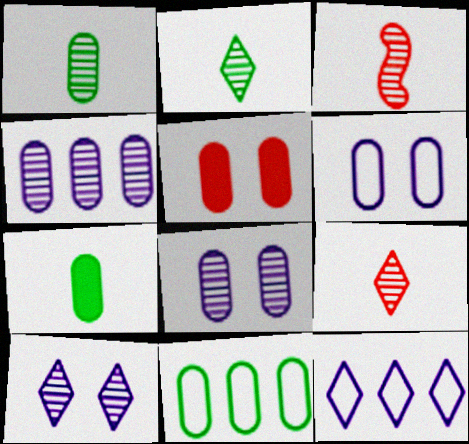[]